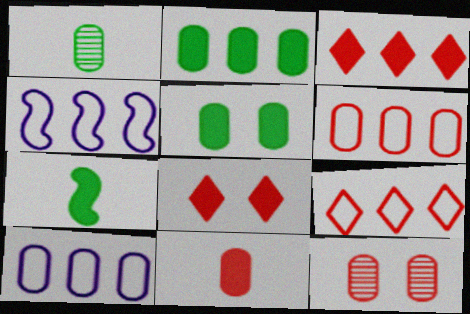[[1, 4, 8], 
[6, 11, 12]]